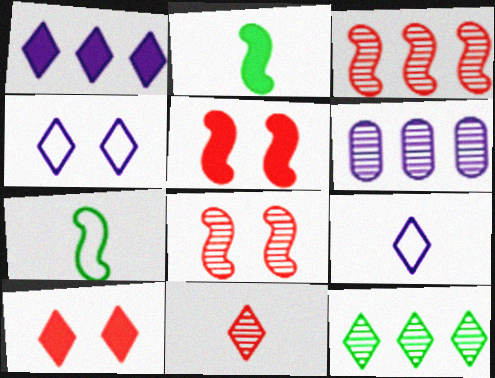[[3, 6, 12], 
[6, 7, 10], 
[9, 10, 12]]